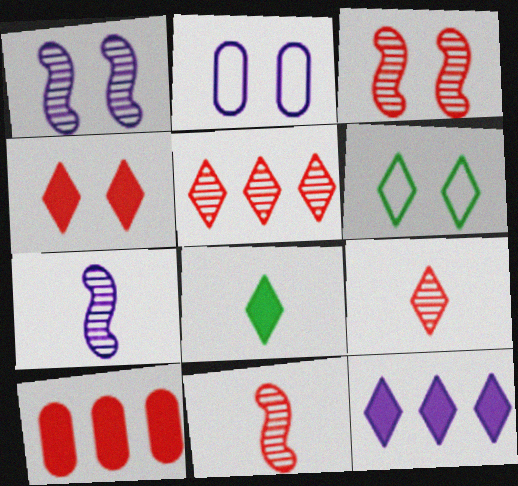[[2, 7, 12], 
[4, 8, 12], 
[6, 7, 10], 
[6, 9, 12]]